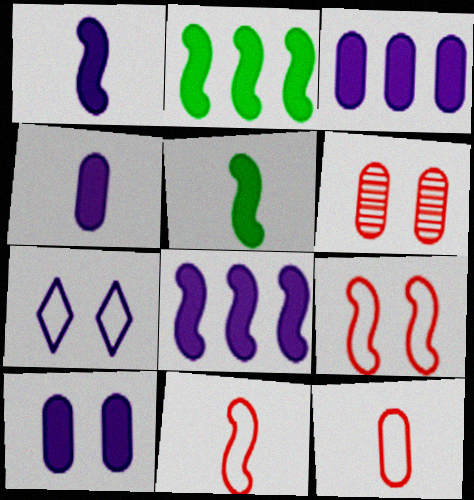[[3, 4, 10]]